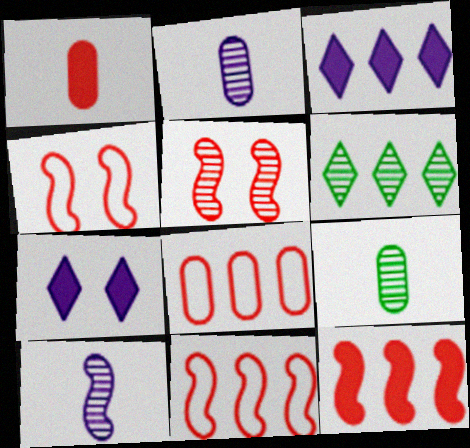[[2, 5, 6], 
[3, 4, 9], 
[7, 9, 11]]